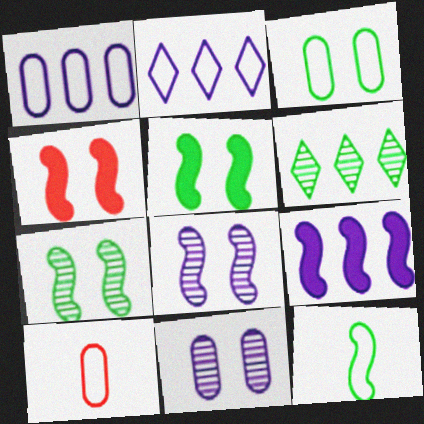[[1, 3, 10]]